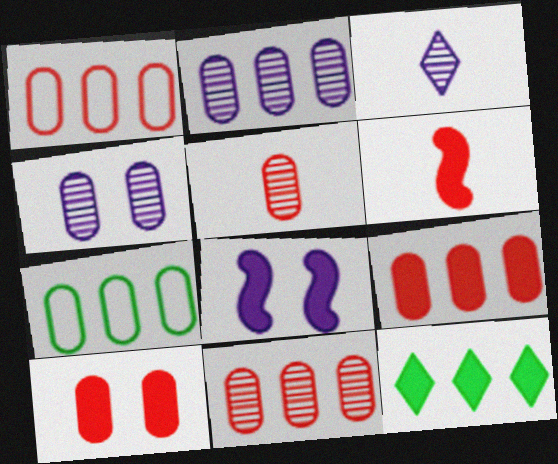[[1, 5, 10], 
[1, 9, 11], 
[2, 7, 9]]